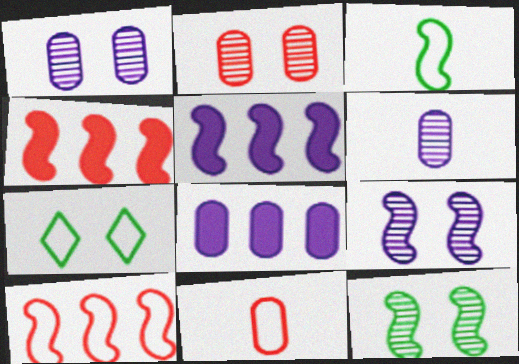[[3, 4, 9], 
[4, 6, 7]]